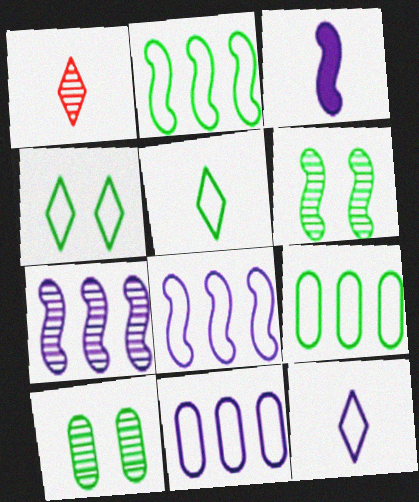[[1, 7, 10]]